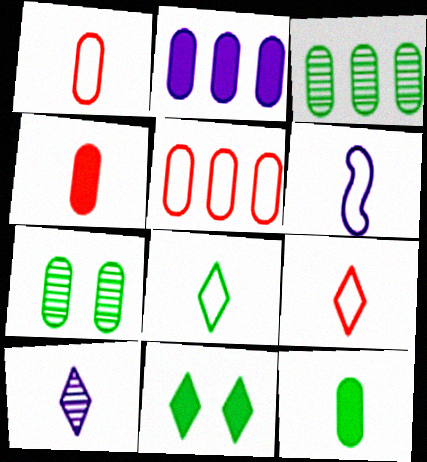[[1, 2, 7], 
[1, 6, 8], 
[2, 3, 5]]